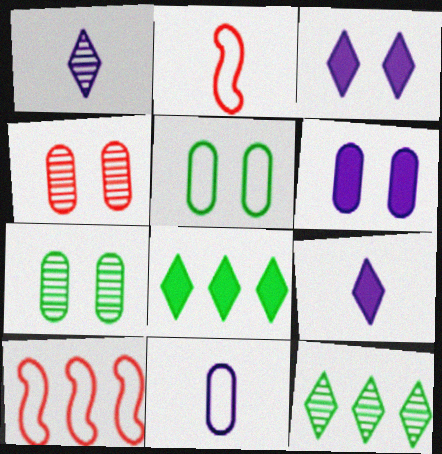[[2, 6, 12], 
[4, 5, 6], 
[7, 9, 10]]